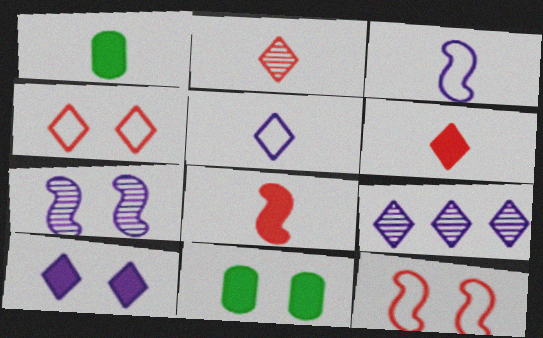[[1, 2, 3], 
[1, 9, 12], 
[4, 7, 11], 
[5, 9, 10]]